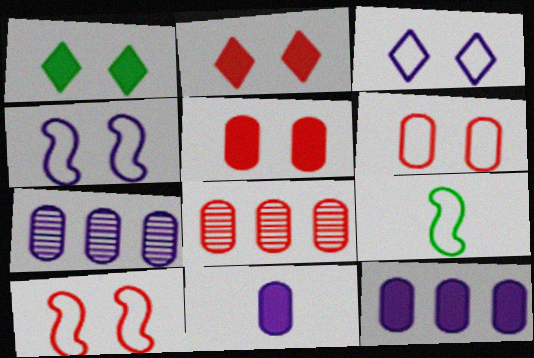[[2, 7, 9]]